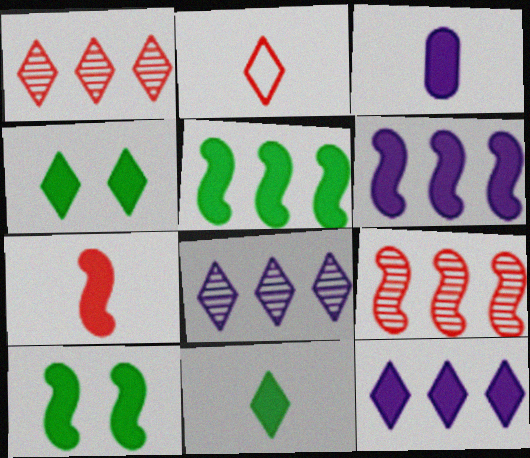[[2, 4, 8], 
[3, 7, 11], 
[6, 7, 10]]